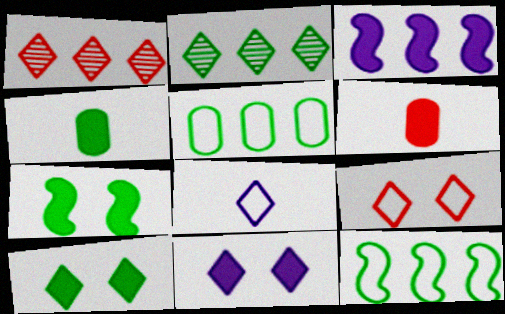[[1, 3, 5], 
[1, 8, 10], 
[3, 6, 10]]